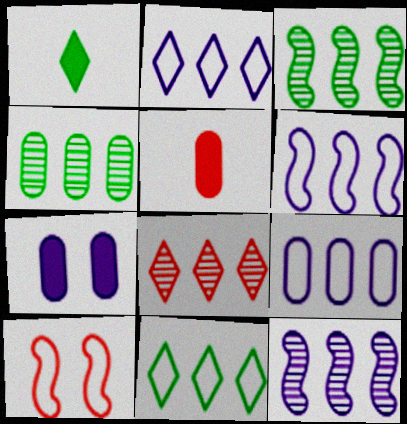[[2, 6, 9], 
[4, 8, 12], 
[5, 8, 10]]